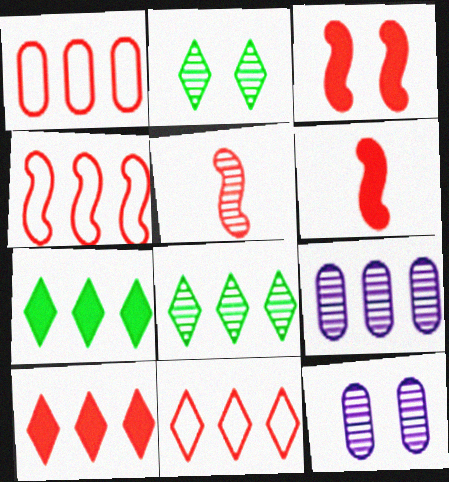[[1, 4, 11], 
[2, 5, 9], 
[3, 4, 5], 
[4, 7, 9], 
[5, 8, 12]]